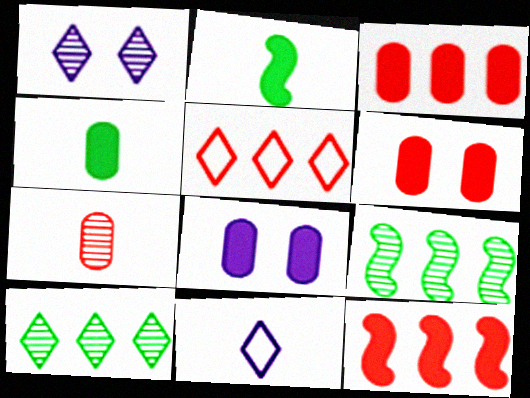[[1, 7, 9], 
[2, 7, 11], 
[3, 4, 8], 
[6, 9, 11]]